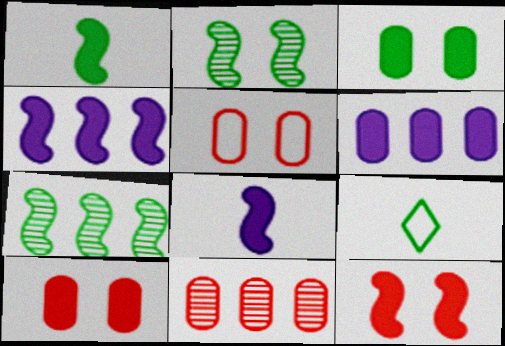[[1, 4, 12], 
[3, 7, 9]]